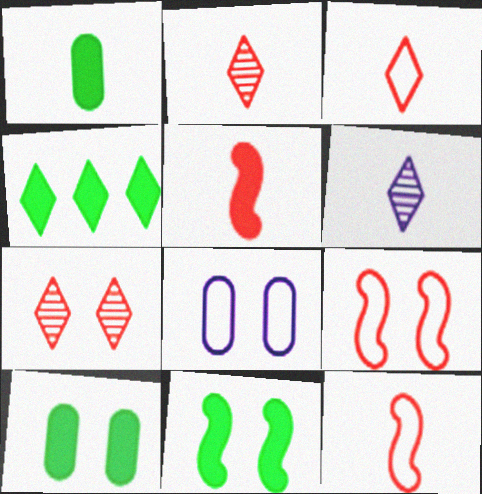[[1, 4, 11], 
[1, 6, 12], 
[7, 8, 11]]